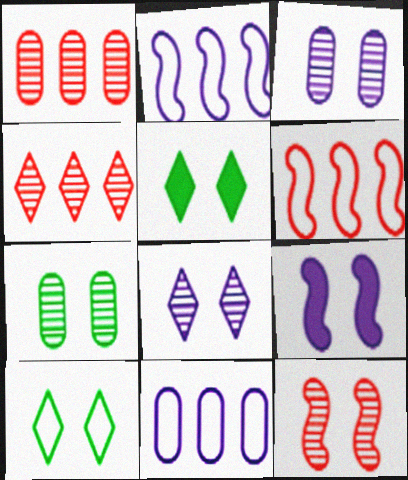[[7, 8, 12]]